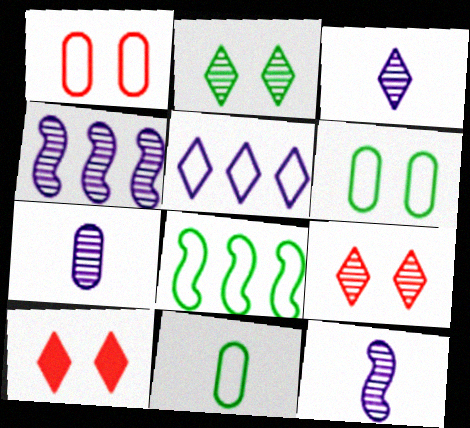[[3, 7, 12], 
[4, 10, 11], 
[7, 8, 10]]